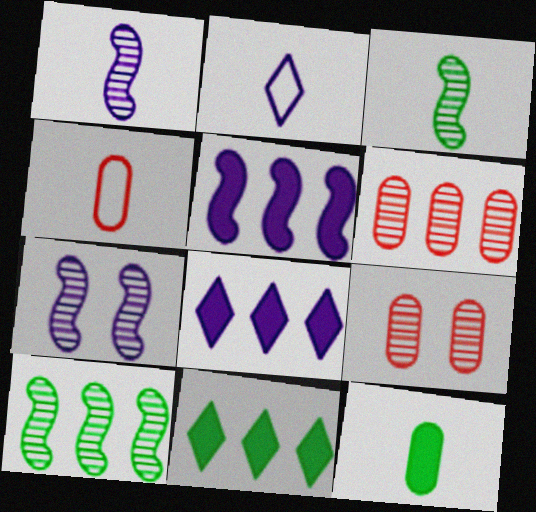[[4, 7, 11]]